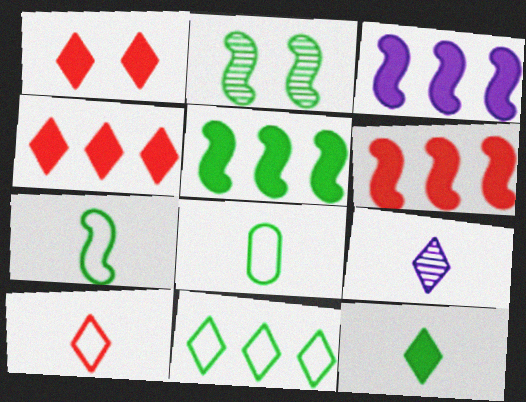[[1, 9, 11], 
[2, 5, 7], 
[3, 5, 6], 
[9, 10, 12]]